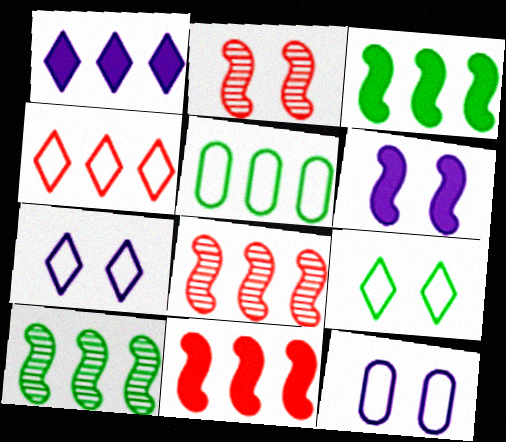[[1, 5, 8]]